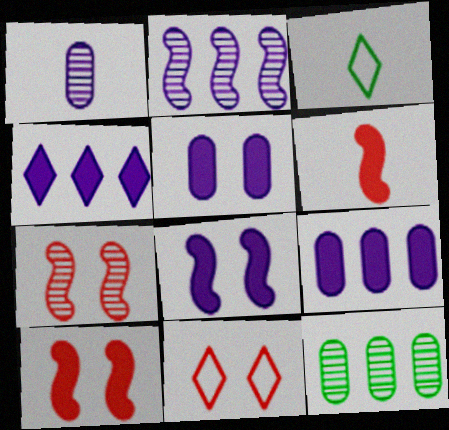[[1, 3, 6], 
[3, 7, 9]]